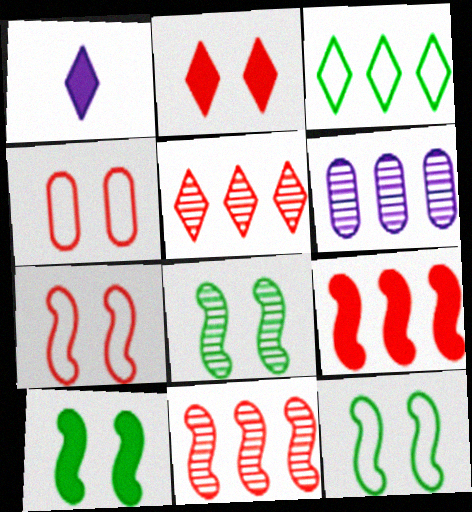[[3, 6, 9], 
[8, 10, 12]]